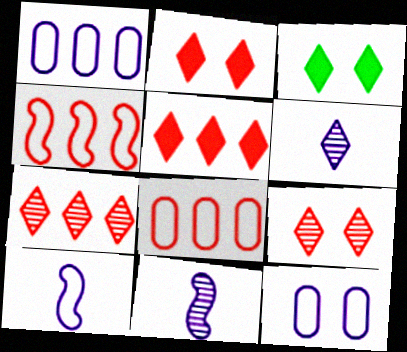[[3, 8, 11]]